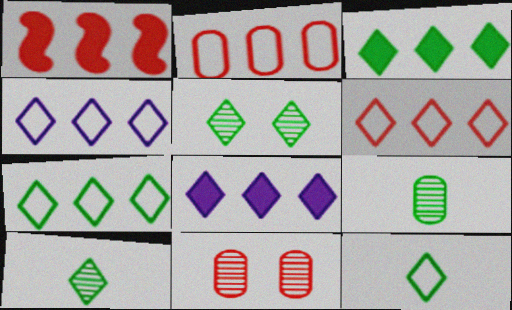[[3, 5, 12], 
[4, 6, 7]]